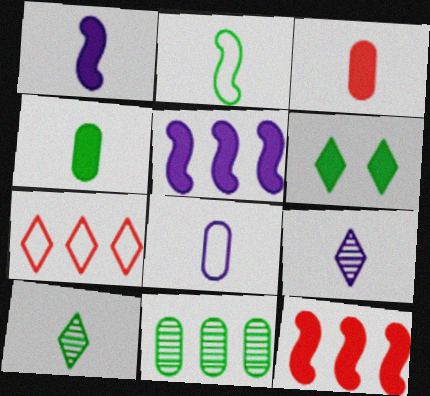[[1, 8, 9], 
[2, 3, 9], 
[2, 4, 10], 
[2, 6, 11], 
[3, 5, 6], 
[5, 7, 11], 
[6, 7, 9]]